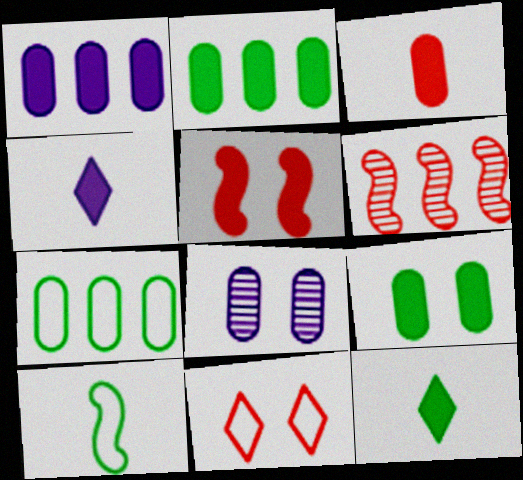[[1, 3, 9], 
[1, 5, 12], 
[2, 4, 5], 
[3, 6, 11], 
[3, 7, 8]]